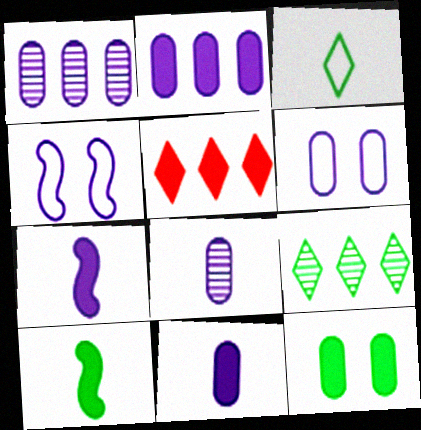[[1, 6, 11], 
[2, 6, 8], 
[5, 7, 12]]